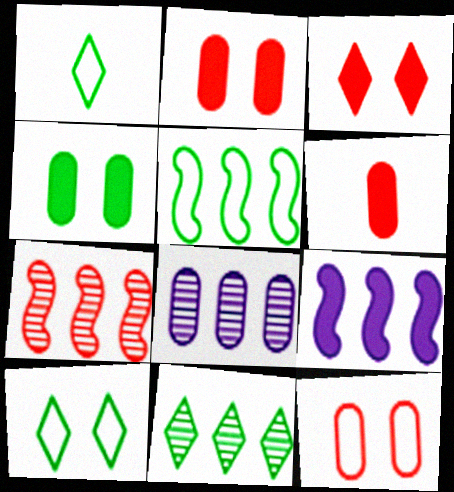[[5, 7, 9], 
[7, 8, 11]]